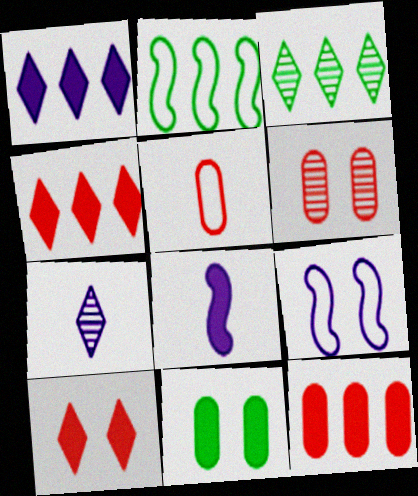[[4, 8, 11], 
[5, 6, 12]]